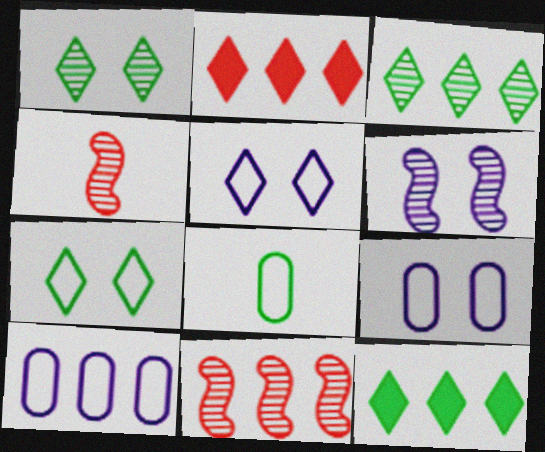[[2, 6, 8], 
[4, 9, 12], 
[10, 11, 12]]